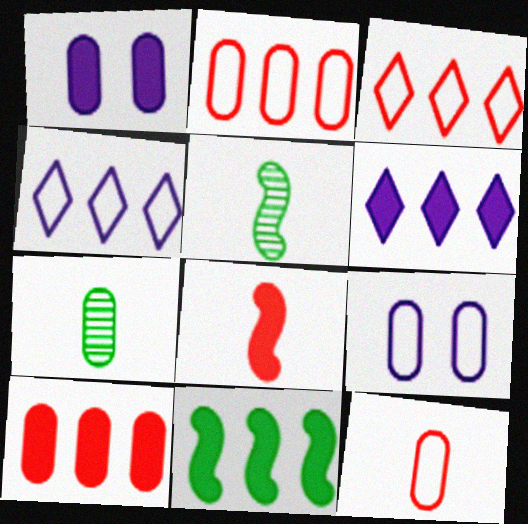[[1, 2, 7], 
[1, 3, 5], 
[6, 10, 11], 
[7, 9, 10]]